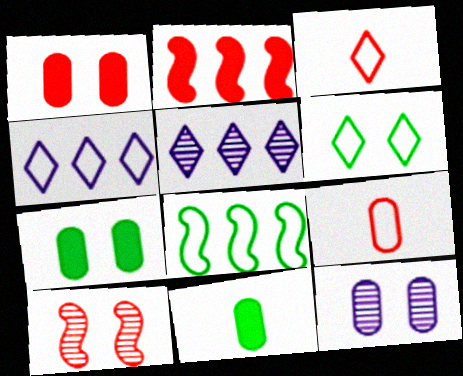[[3, 4, 6], 
[4, 10, 11]]